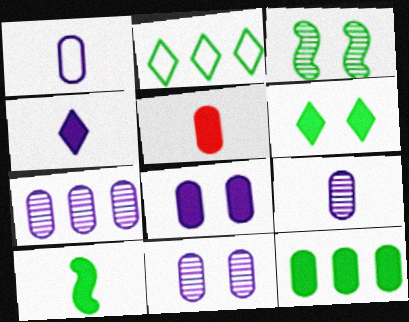[[1, 7, 8], 
[4, 5, 10], 
[5, 8, 12], 
[6, 10, 12], 
[7, 9, 11]]